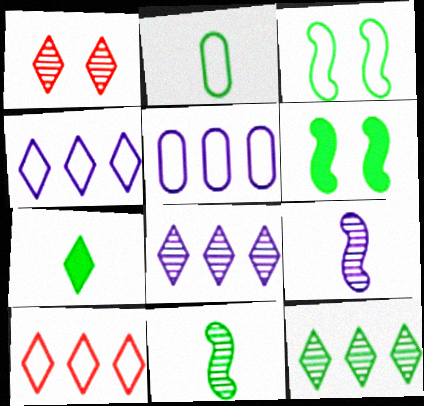[[1, 4, 7], 
[2, 6, 12], 
[2, 7, 11]]